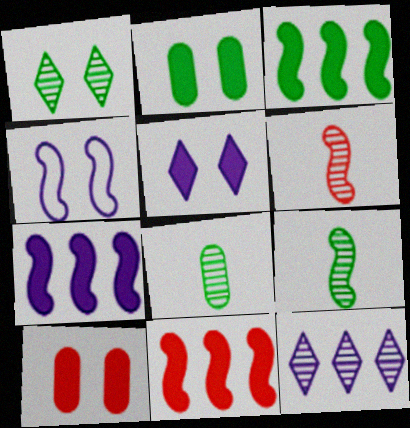[[1, 4, 10], 
[3, 4, 6], 
[3, 7, 11], 
[4, 9, 11]]